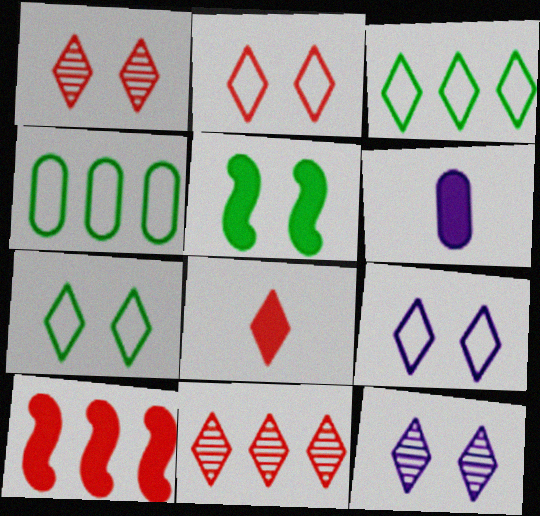[[2, 7, 9], 
[2, 8, 11], 
[3, 8, 12]]